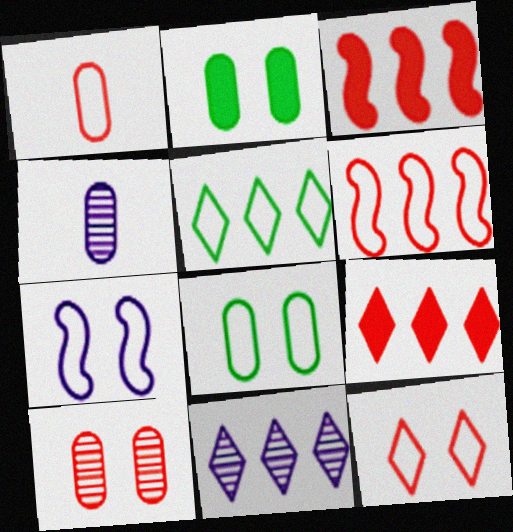[[1, 5, 7], 
[1, 6, 12], 
[5, 9, 11], 
[7, 8, 12]]